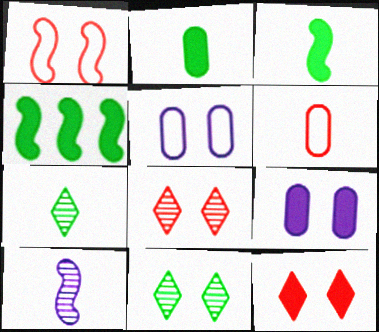[[1, 4, 10], 
[1, 9, 11]]